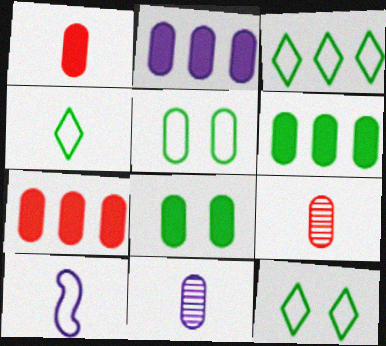[[1, 2, 8], 
[2, 5, 9], 
[2, 6, 7], 
[3, 4, 12], 
[5, 7, 11]]